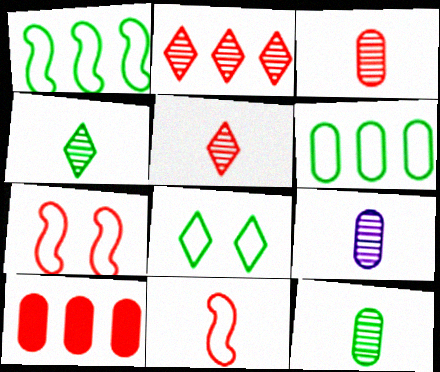[[3, 9, 12], 
[5, 7, 10]]